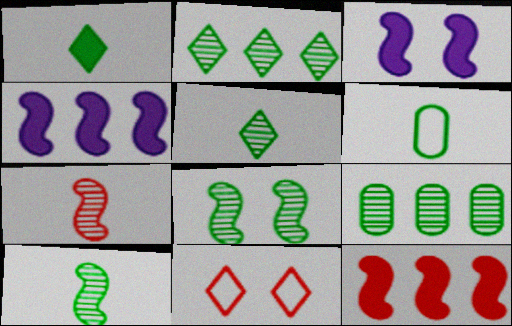[[1, 6, 10], 
[5, 8, 9]]